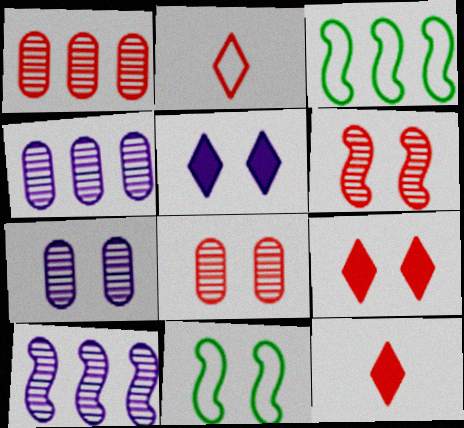[[3, 7, 12], 
[4, 11, 12], 
[5, 8, 11], 
[7, 9, 11]]